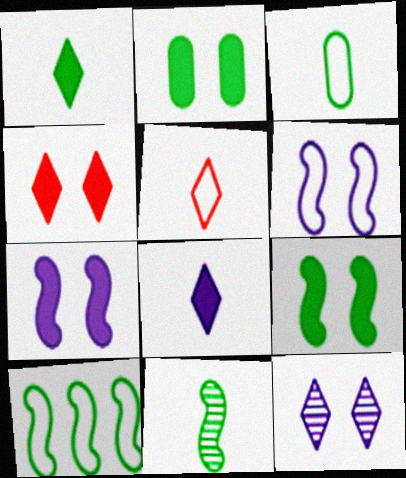[[1, 3, 11], 
[2, 4, 7], 
[9, 10, 11]]